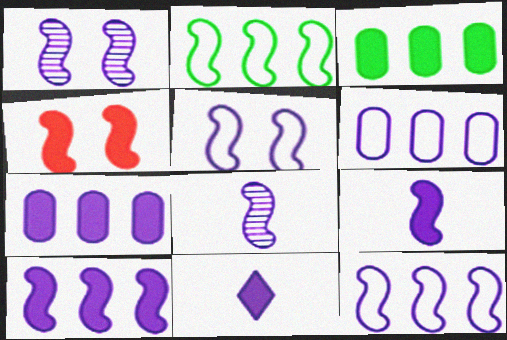[[1, 6, 11], 
[1, 9, 12], 
[2, 4, 8], 
[3, 4, 11], 
[5, 8, 10]]